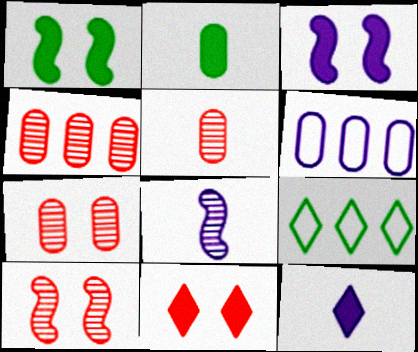[[2, 6, 7], 
[3, 5, 9], 
[4, 5, 7]]